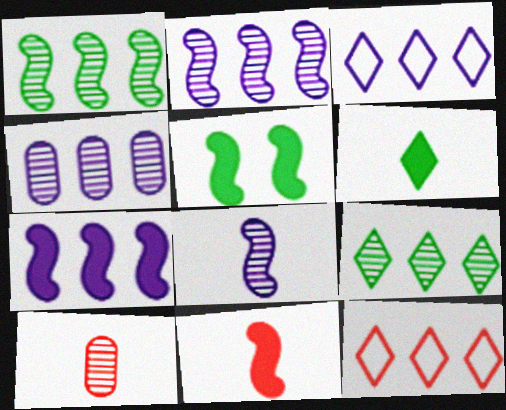[[3, 4, 7], 
[3, 5, 10], 
[5, 7, 11]]